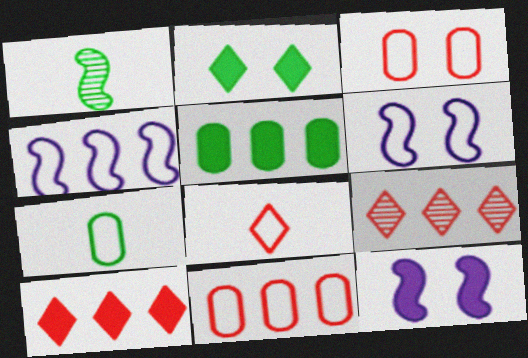[[4, 5, 9], 
[7, 9, 12]]